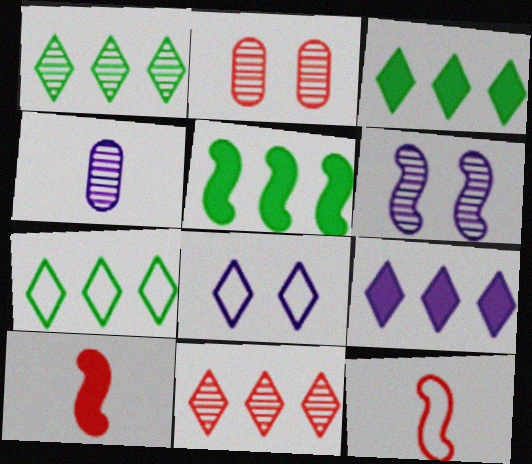[[1, 3, 7], 
[5, 6, 12], 
[7, 9, 11]]